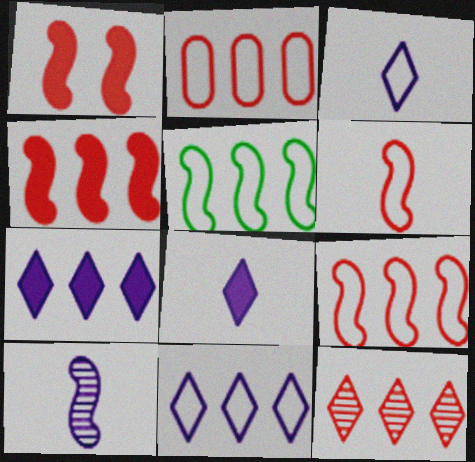[[1, 5, 10], 
[2, 4, 12], 
[2, 5, 11]]